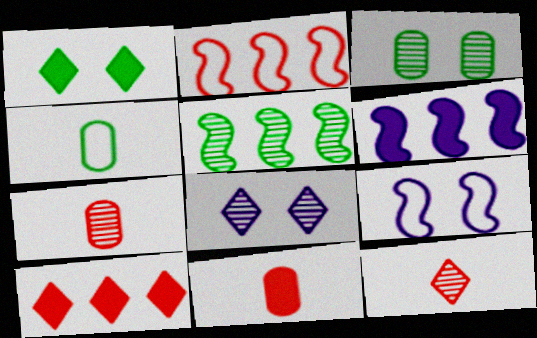[[1, 4, 5], 
[1, 6, 11], 
[2, 5, 6], 
[5, 7, 8]]